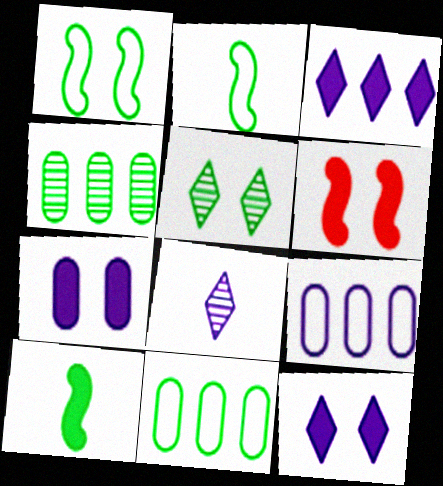[[5, 10, 11], 
[6, 8, 11]]